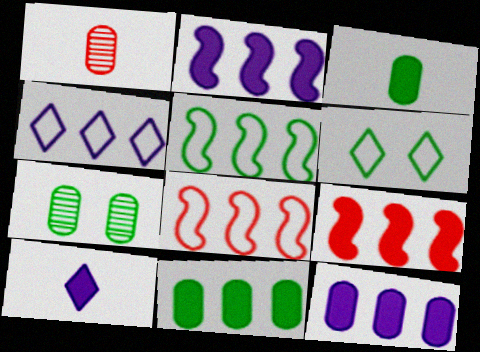[[1, 2, 6], 
[7, 8, 10]]